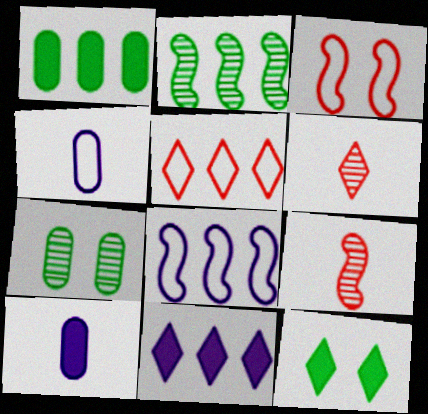[]